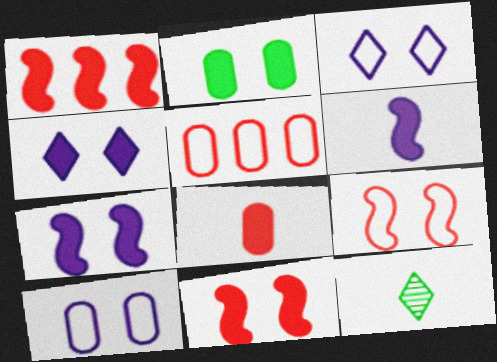[[1, 10, 12], 
[2, 4, 11], 
[5, 7, 12]]